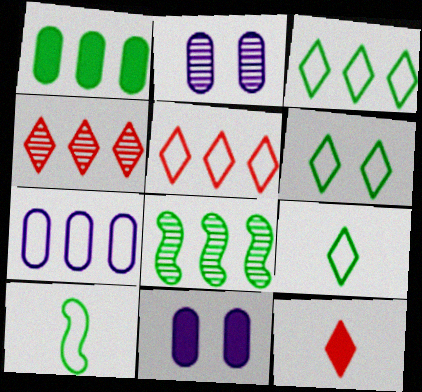[[1, 3, 8], 
[3, 6, 9], 
[4, 10, 11]]